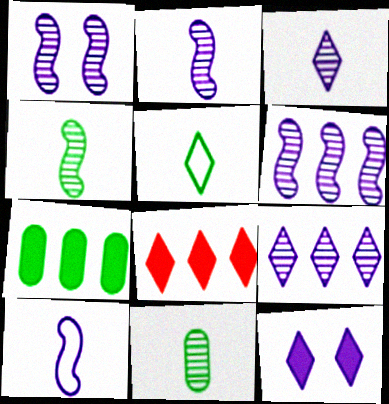[[1, 2, 6]]